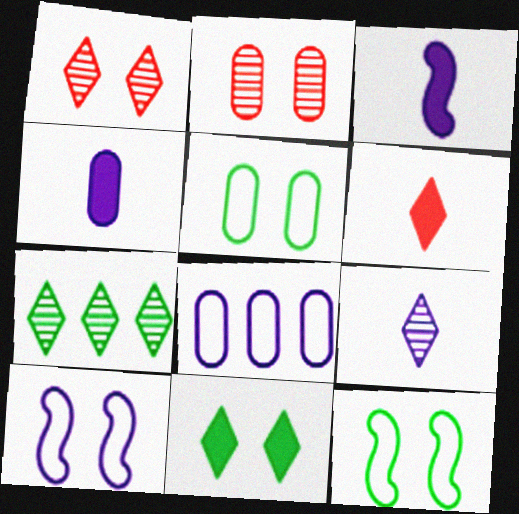[[1, 7, 9], 
[2, 10, 11]]